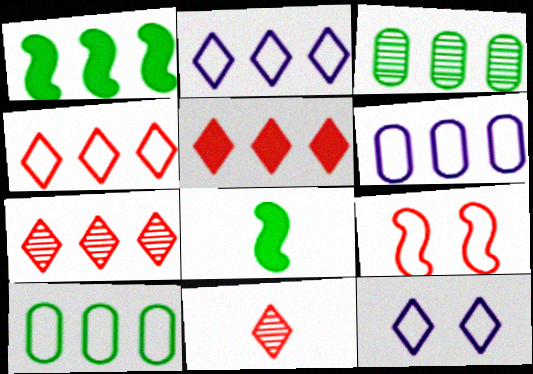[[1, 6, 7], 
[4, 5, 7]]